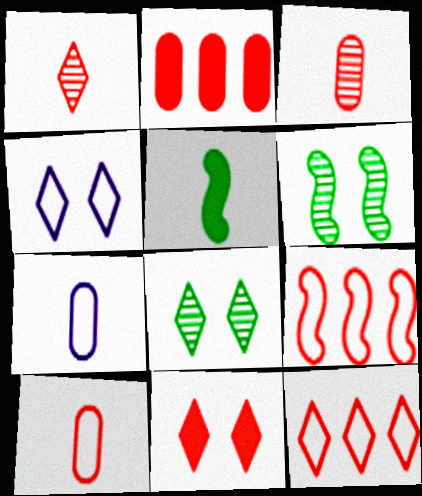[[1, 5, 7], 
[1, 11, 12], 
[3, 9, 11], 
[4, 8, 11]]